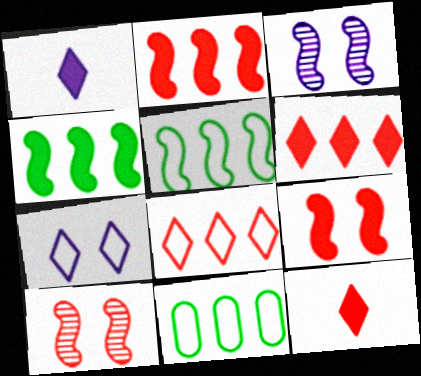[[1, 10, 11], 
[3, 11, 12]]